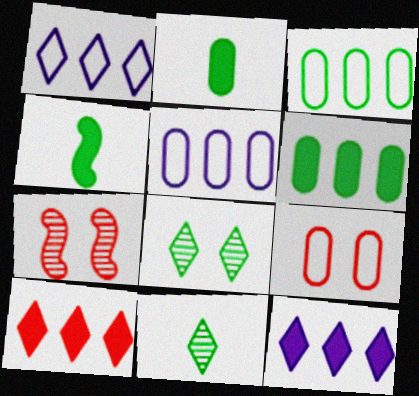[[1, 2, 7], 
[3, 4, 8]]